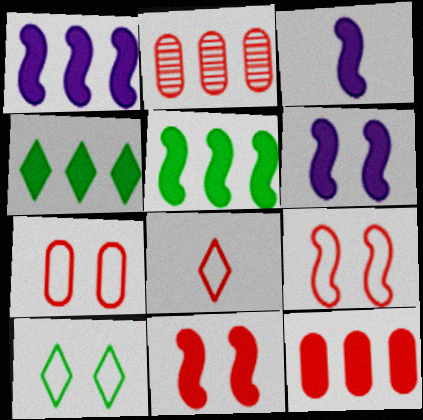[[1, 3, 6], 
[1, 4, 12], 
[2, 3, 10], 
[2, 8, 11], 
[3, 5, 11]]